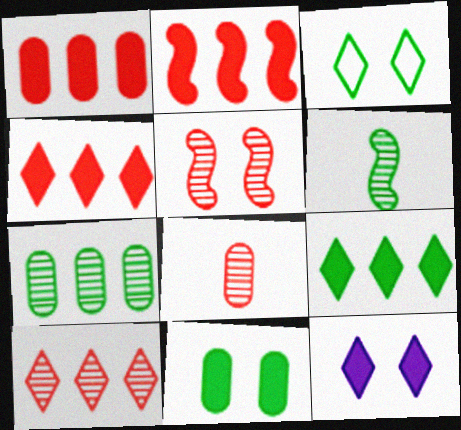[[1, 2, 4], 
[5, 8, 10]]